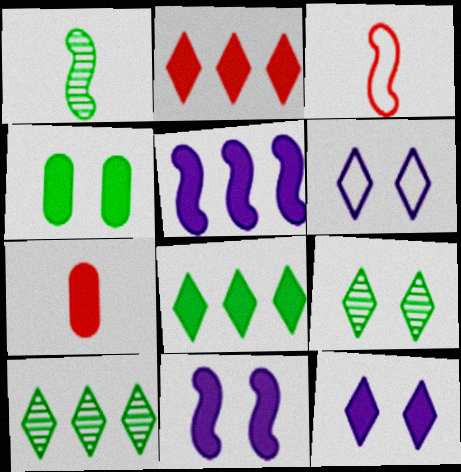[[7, 8, 11]]